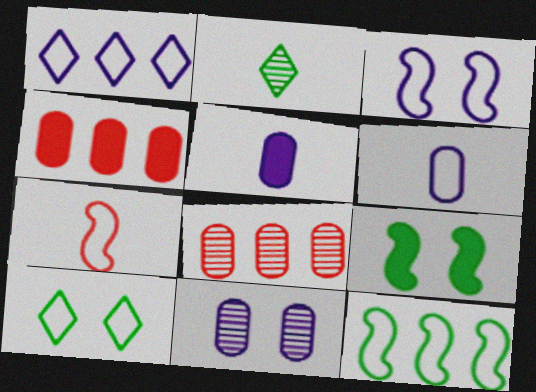[[1, 3, 6], 
[2, 3, 4], 
[2, 5, 7], 
[3, 7, 12]]